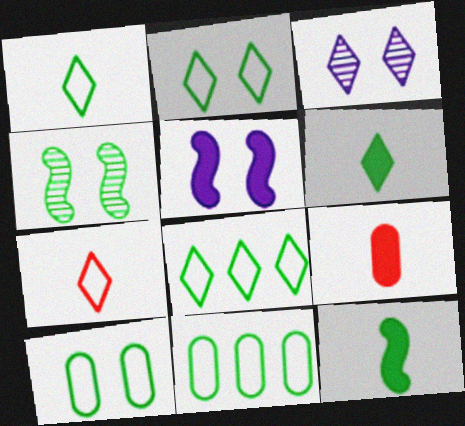[[1, 2, 8], 
[4, 6, 11]]